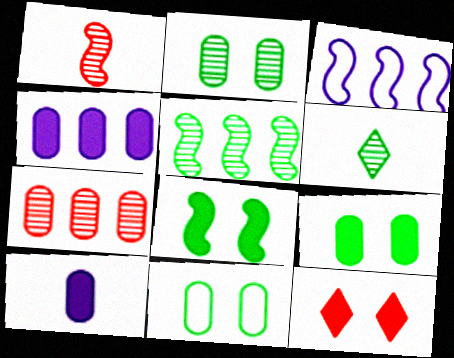[[1, 3, 8], 
[2, 5, 6], 
[2, 9, 11], 
[7, 10, 11]]